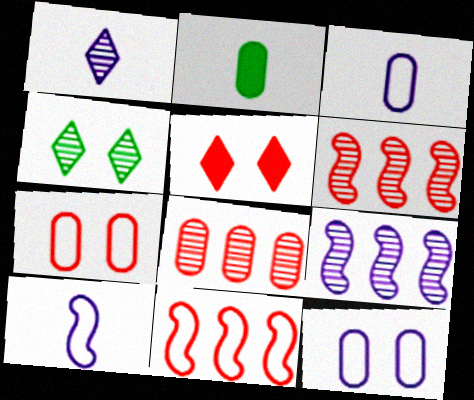[[2, 8, 12]]